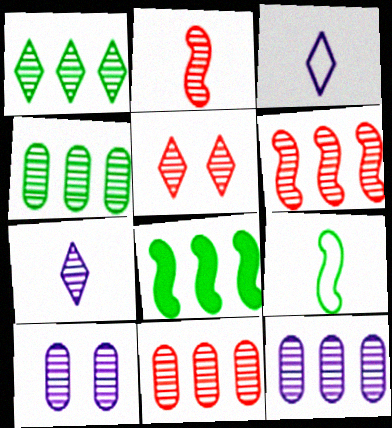[[1, 2, 10], 
[1, 5, 7], 
[1, 6, 12], 
[2, 5, 11], 
[4, 11, 12]]